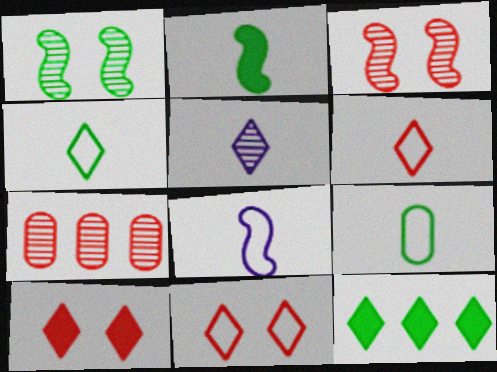[[1, 5, 7], 
[1, 9, 12], 
[5, 11, 12], 
[6, 8, 9]]